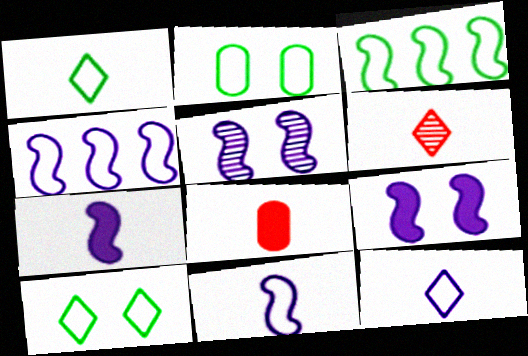[[1, 2, 3], 
[4, 5, 7]]